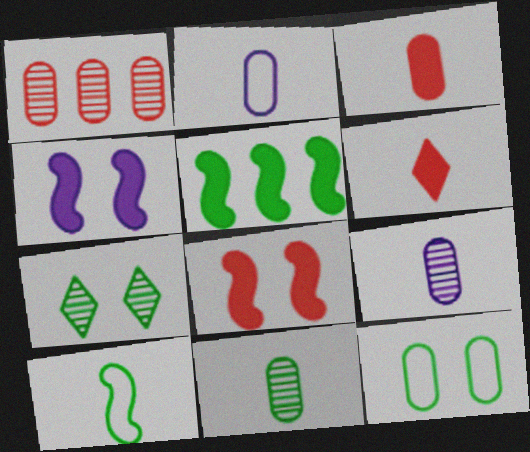[[2, 3, 11], 
[6, 9, 10]]